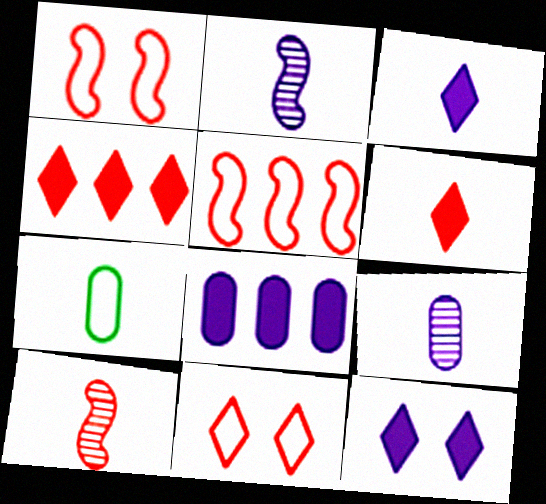[[2, 6, 7], 
[3, 7, 10]]